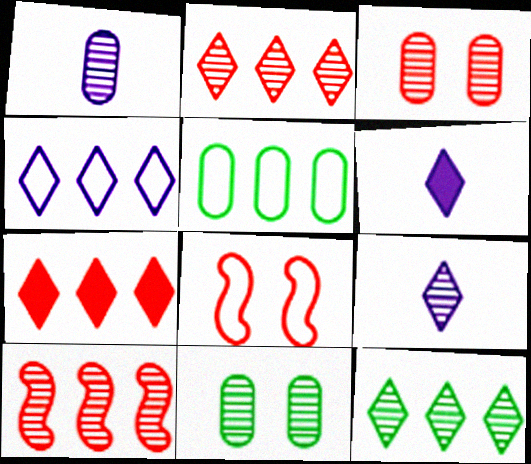[[4, 7, 12], 
[9, 10, 11]]